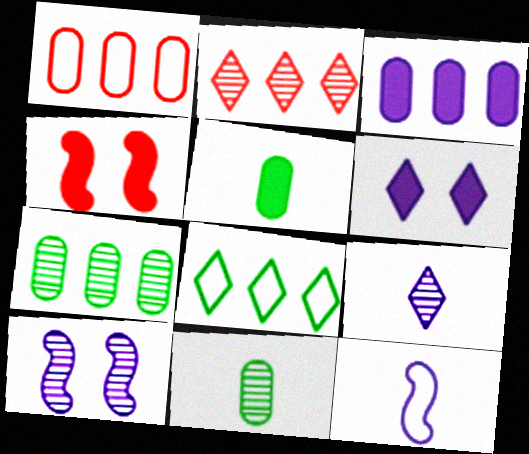[[1, 3, 7], 
[2, 10, 11]]